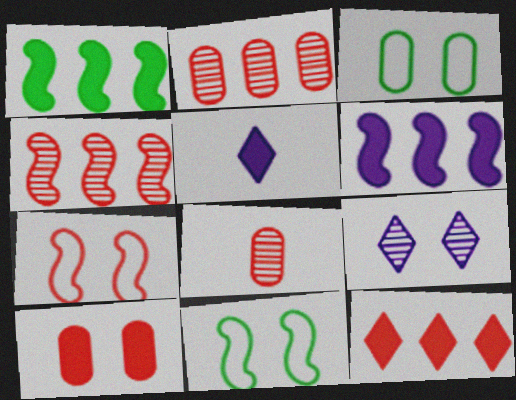[[1, 5, 10], 
[2, 5, 11], 
[3, 4, 5], 
[7, 8, 12], 
[9, 10, 11]]